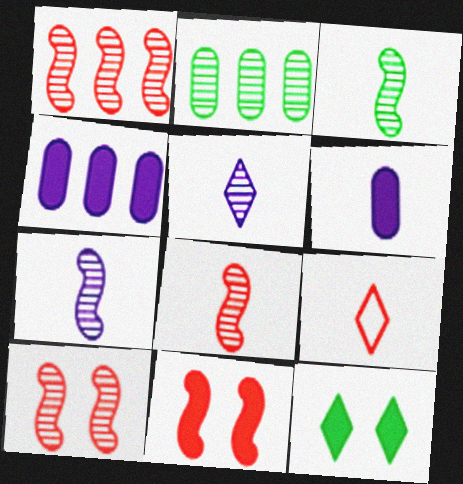[[1, 8, 10], 
[2, 5, 10], 
[3, 6, 9], 
[3, 7, 8]]